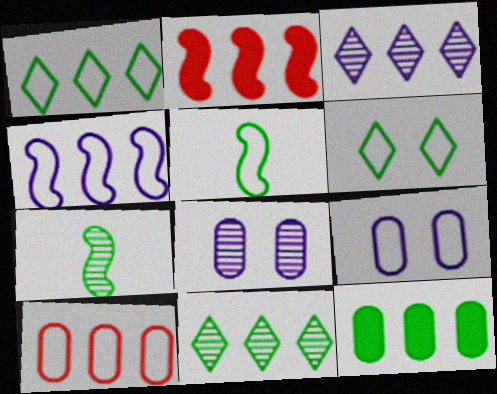[[1, 4, 10], 
[6, 7, 12]]